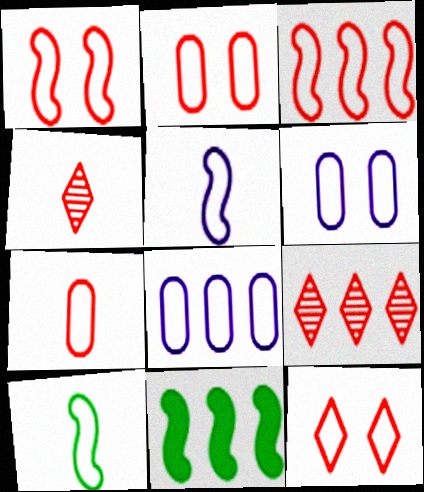[[1, 2, 12], 
[3, 7, 12], 
[4, 6, 11], 
[8, 9, 11], 
[8, 10, 12]]